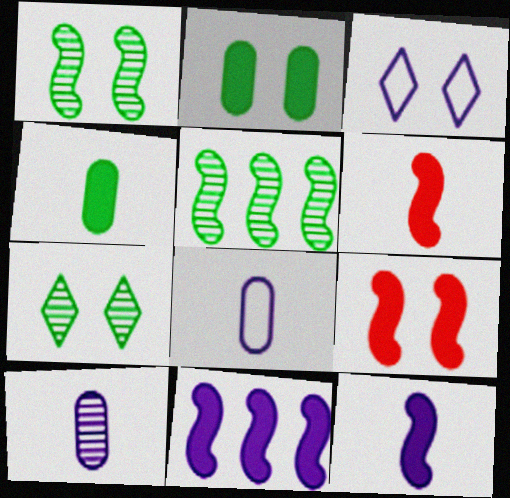[[3, 10, 11]]